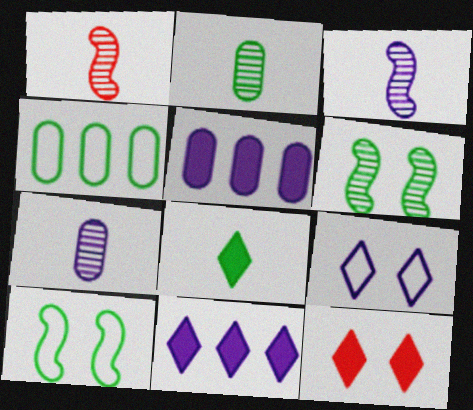[[3, 4, 12], 
[3, 5, 9], 
[4, 6, 8], 
[8, 11, 12]]